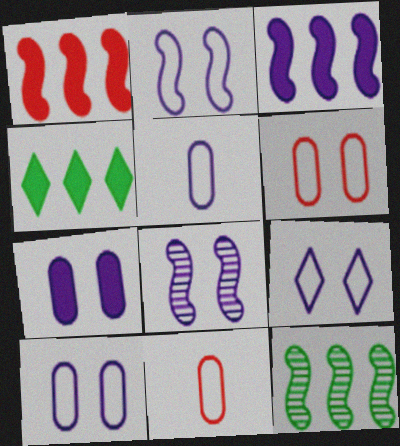[[2, 9, 10], 
[4, 8, 11], 
[7, 8, 9]]